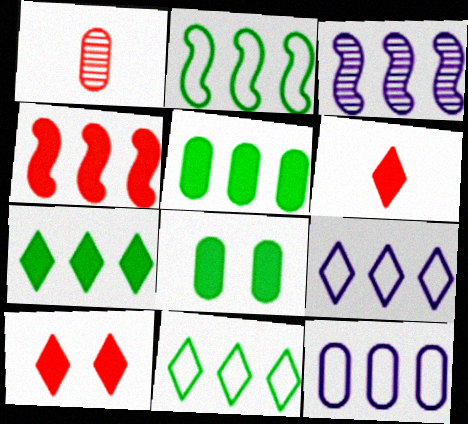[[1, 8, 12], 
[2, 3, 4]]